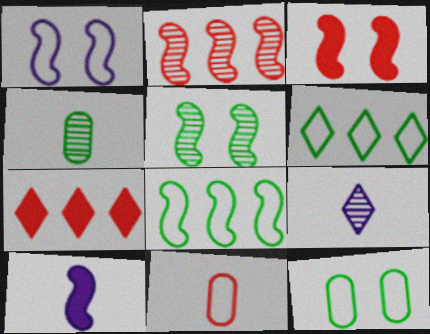[[1, 3, 5], 
[1, 4, 7], 
[1, 6, 11]]